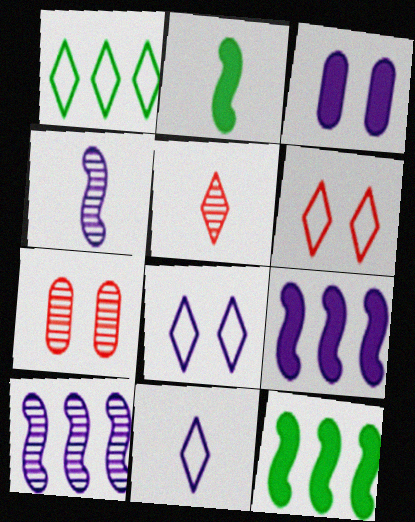[[1, 6, 11], 
[3, 10, 11], 
[7, 11, 12]]